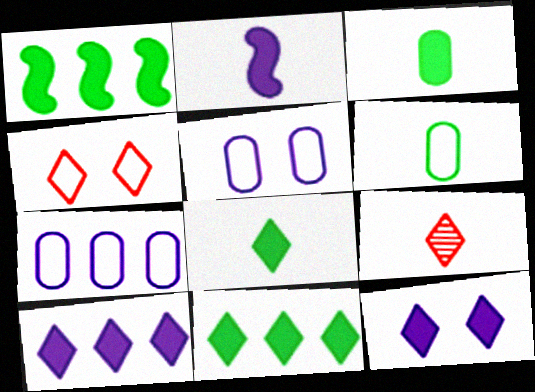[[1, 5, 9], 
[2, 6, 9]]